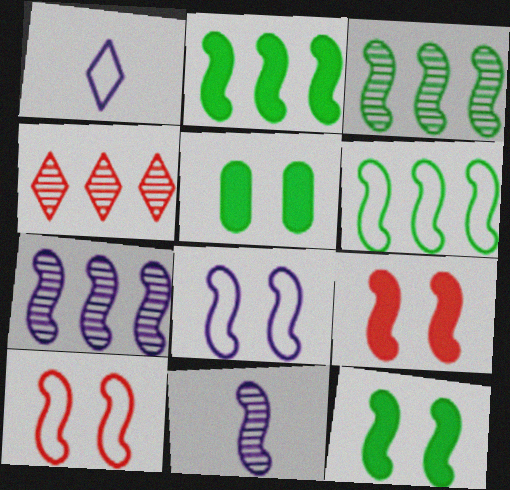[[2, 3, 6], 
[2, 10, 11], 
[6, 9, 11]]